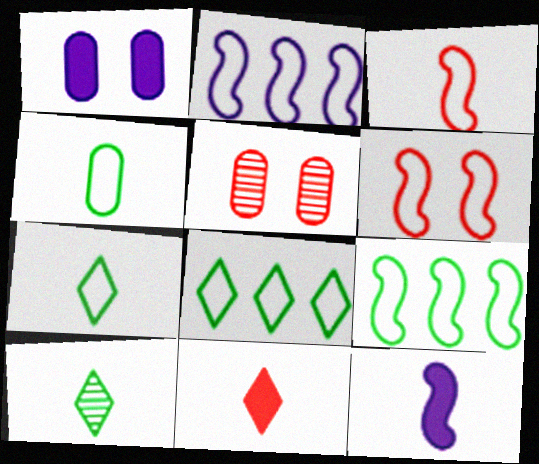[[5, 8, 12]]